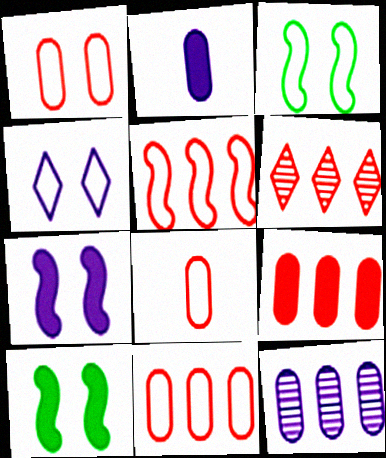[[1, 3, 4], 
[1, 8, 11], 
[2, 3, 6], 
[5, 6, 9]]